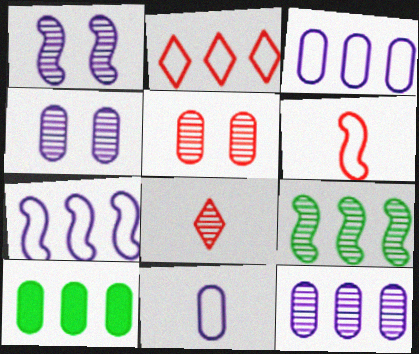[[4, 8, 9], 
[5, 10, 11]]